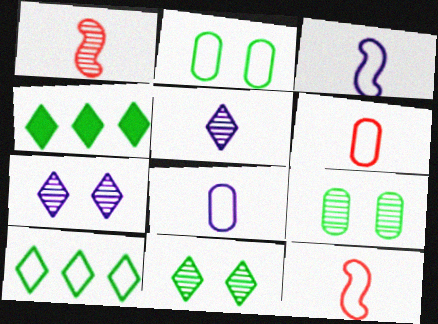[]